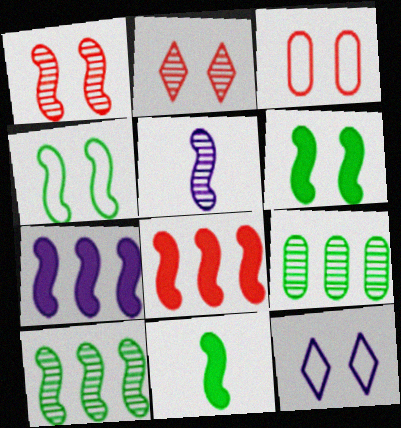[[1, 5, 10], 
[2, 5, 9], 
[3, 4, 12], 
[4, 5, 8], 
[4, 10, 11]]